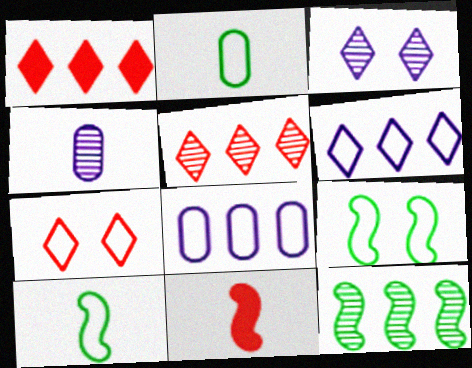[[1, 4, 9], 
[1, 8, 12], 
[7, 8, 10]]